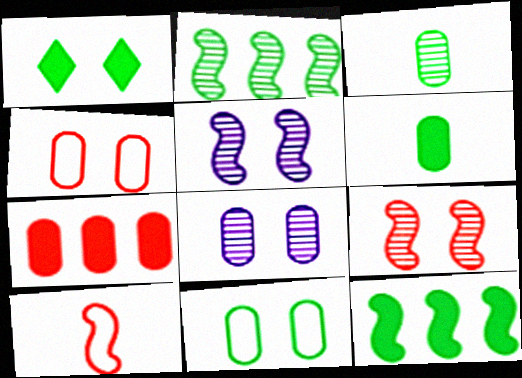[[1, 4, 5], 
[1, 6, 12], 
[5, 10, 12]]